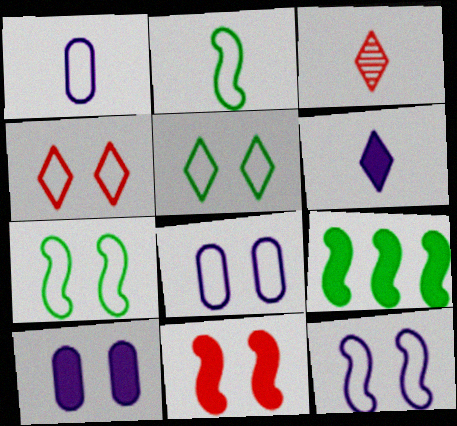[[3, 8, 9], 
[4, 7, 8]]